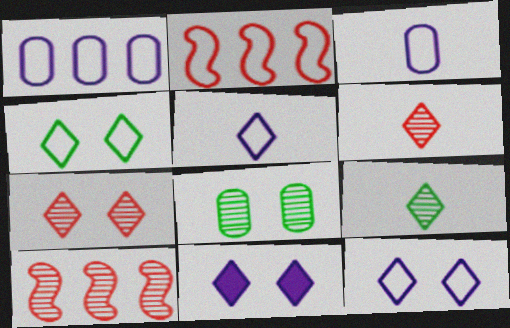[[2, 3, 4], 
[4, 7, 11]]